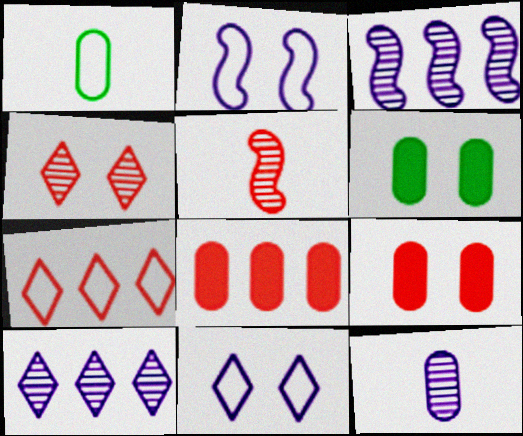[[1, 2, 7], 
[2, 4, 6], 
[5, 7, 9]]